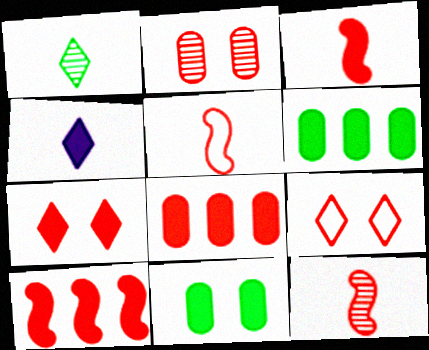[[3, 5, 12], 
[3, 7, 8], 
[4, 10, 11], 
[8, 9, 12]]